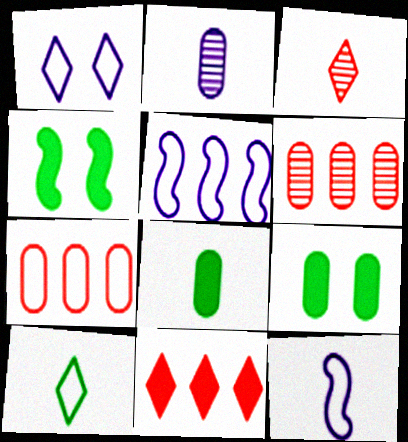[[2, 7, 9], 
[3, 5, 9], 
[3, 8, 12]]